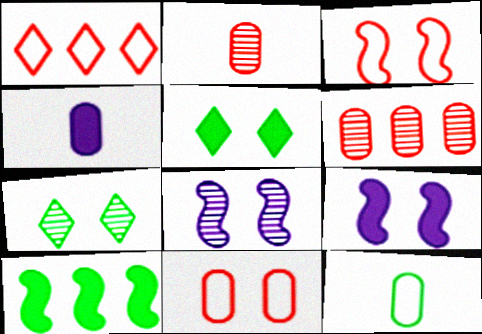[[2, 4, 12], 
[5, 8, 11], 
[7, 9, 11], 
[7, 10, 12]]